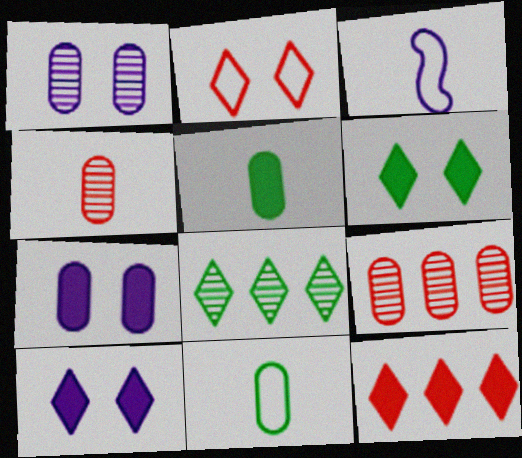[[3, 6, 9], 
[7, 9, 11]]